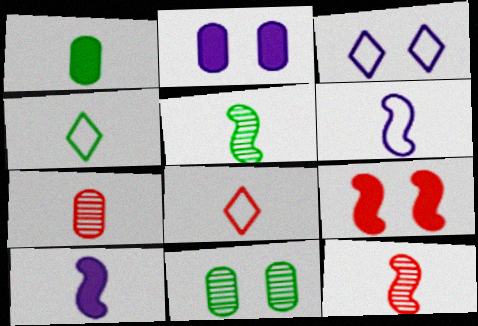[[1, 4, 5], 
[3, 9, 11], 
[4, 7, 10]]